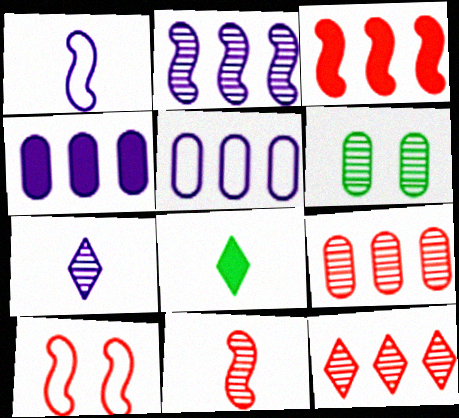[[3, 10, 11]]